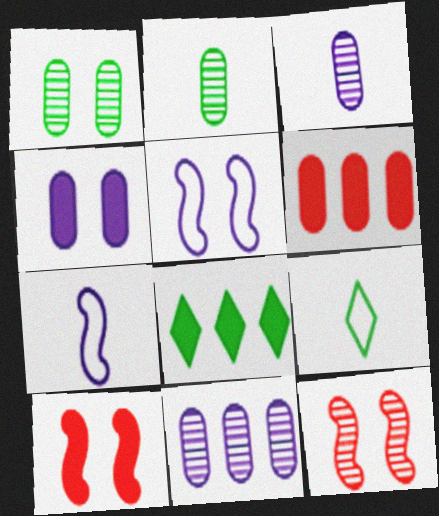[[9, 10, 11]]